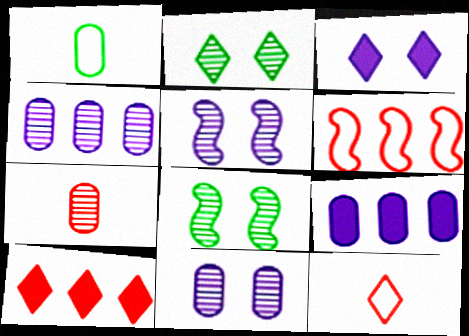[[1, 5, 10], 
[8, 9, 12]]